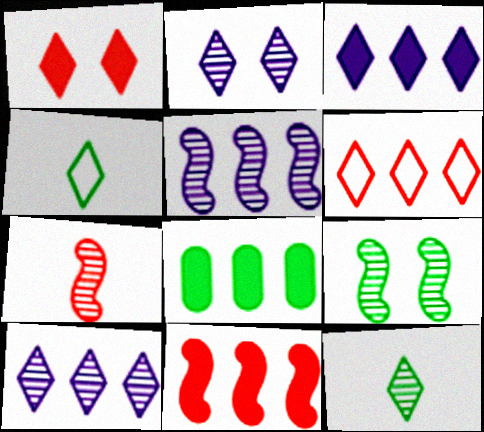[[1, 4, 10], 
[3, 8, 11], 
[4, 8, 9], 
[5, 6, 8], 
[5, 7, 9]]